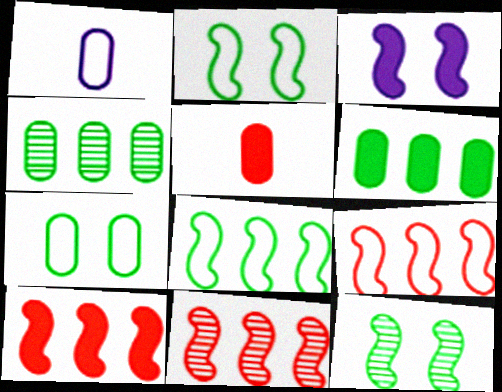[[9, 10, 11]]